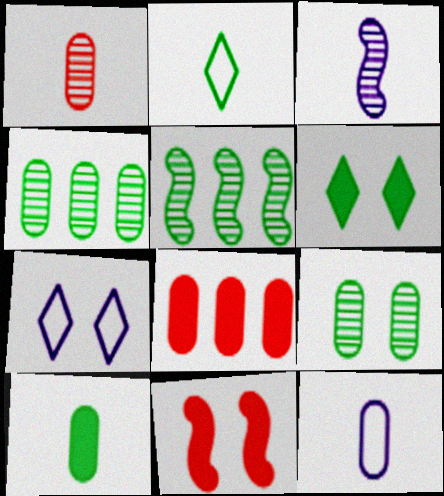[[1, 10, 12], 
[7, 9, 11], 
[8, 9, 12]]